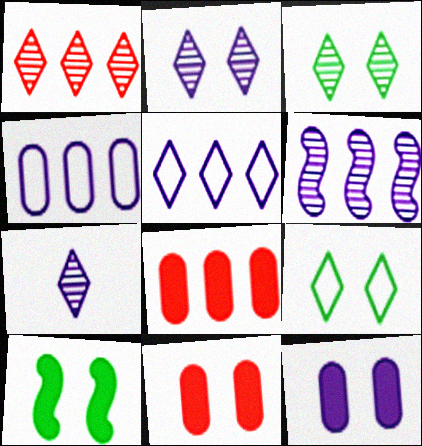[[1, 3, 7]]